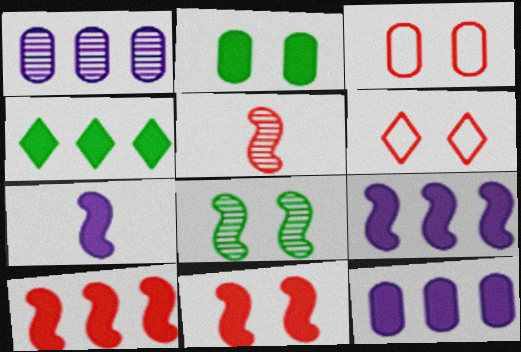[[4, 10, 12]]